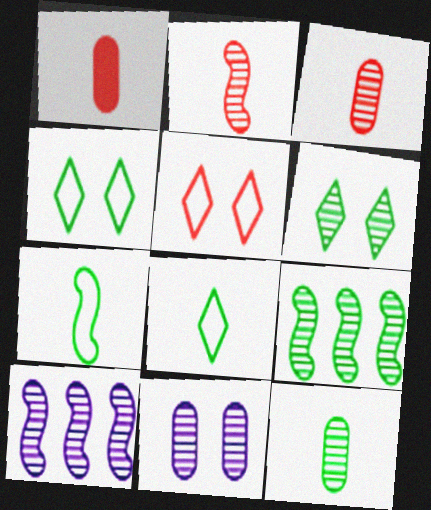[[1, 4, 10], 
[3, 6, 10], 
[6, 9, 12]]